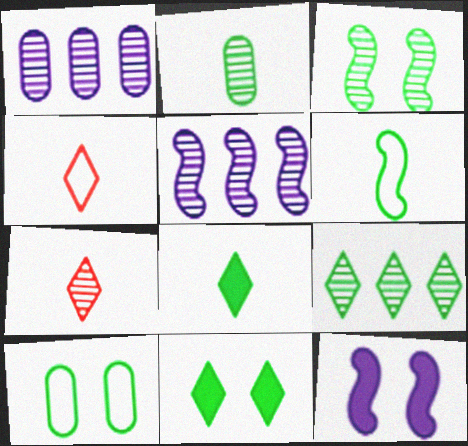[[1, 3, 7], 
[2, 3, 9], 
[2, 6, 8], 
[3, 10, 11]]